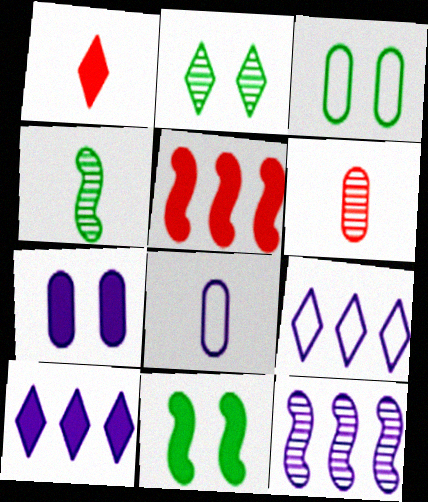[[1, 2, 9], 
[1, 3, 12], 
[1, 4, 8], 
[2, 3, 11], 
[2, 5, 8], 
[2, 6, 12], 
[6, 9, 11]]